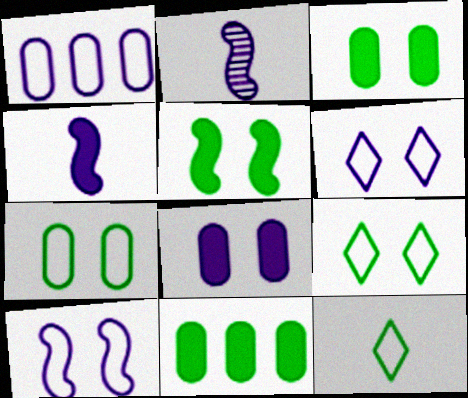[]